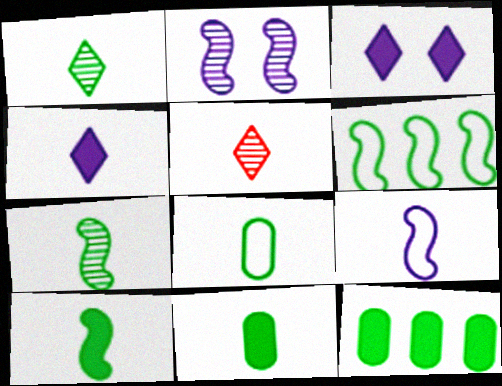[[1, 8, 10], 
[5, 9, 11]]